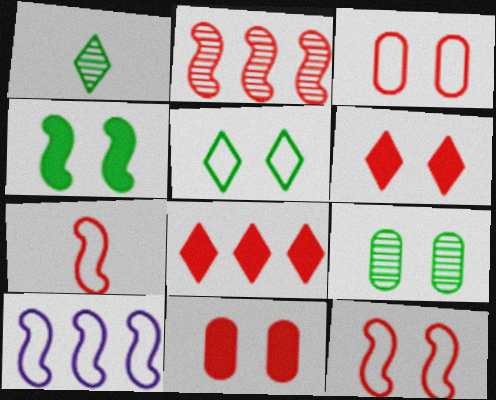[[1, 10, 11], 
[4, 5, 9]]